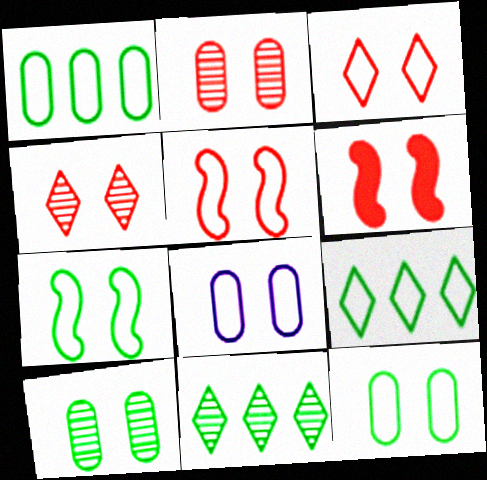[[2, 3, 6], 
[3, 7, 8]]